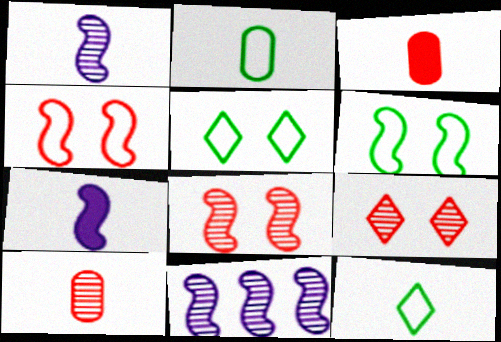[[1, 3, 12], 
[3, 5, 11], 
[7, 10, 12]]